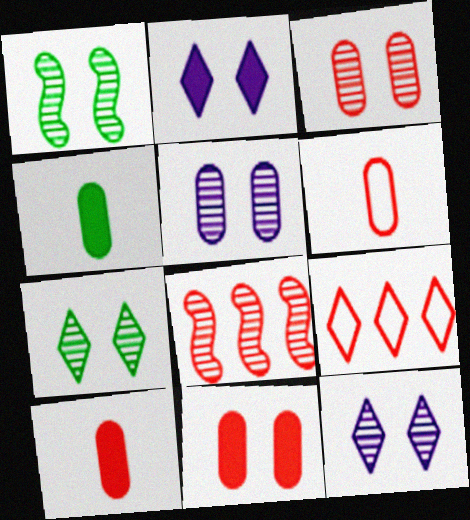[[1, 3, 12]]